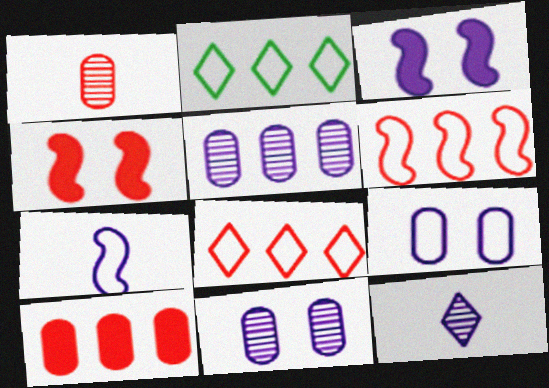[[1, 2, 3], 
[1, 4, 8]]